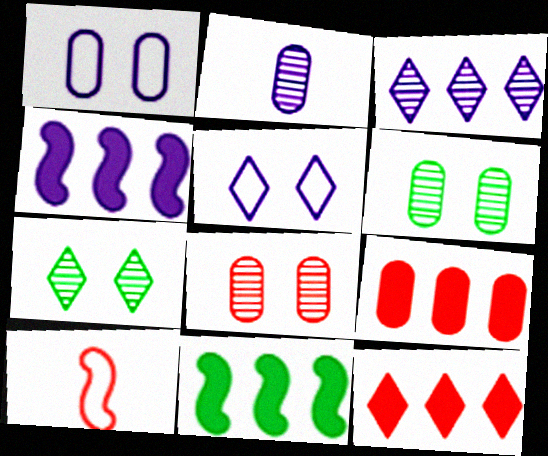[[2, 4, 5], 
[8, 10, 12]]